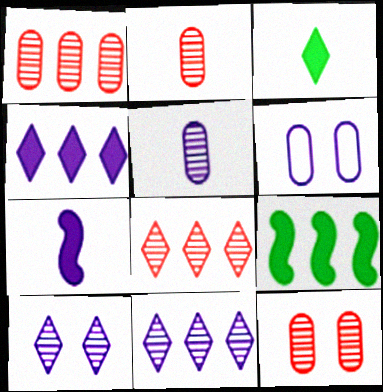[[1, 2, 12], 
[6, 7, 11]]